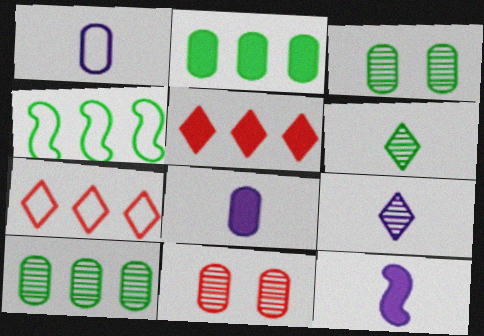[[1, 2, 11], 
[1, 9, 12], 
[3, 7, 12]]